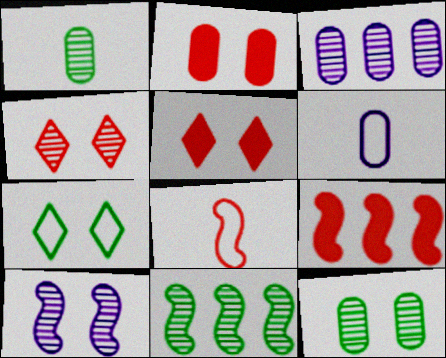[[2, 7, 10], 
[4, 10, 12], 
[5, 6, 11]]